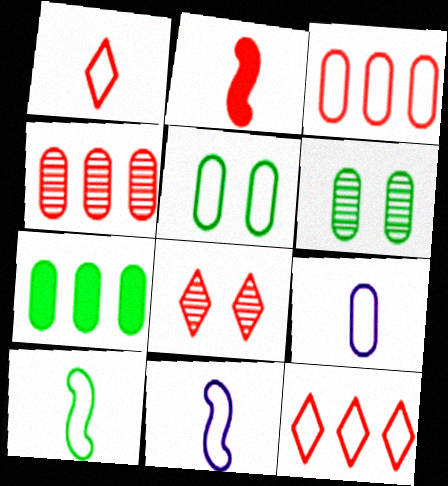[[1, 9, 10], 
[2, 3, 8], 
[3, 5, 9], 
[5, 11, 12], 
[7, 8, 11]]